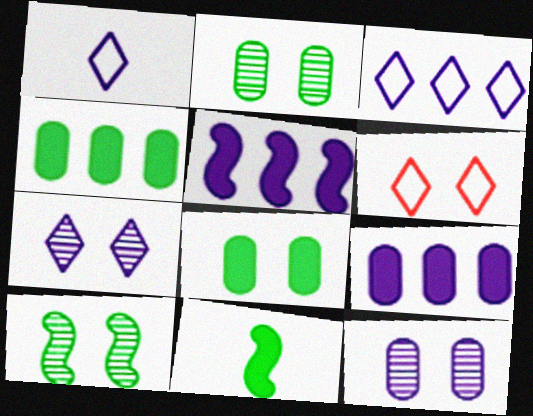[[1, 5, 12]]